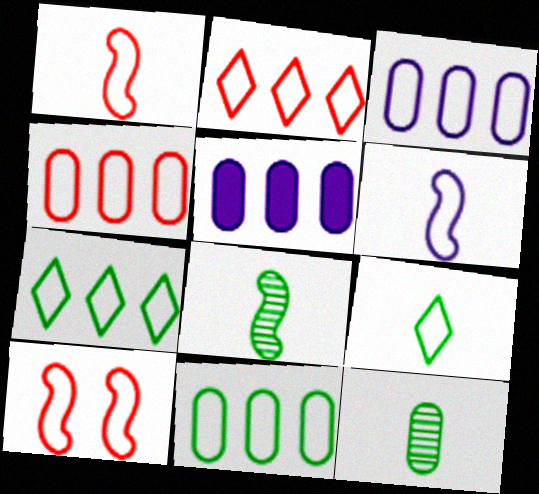[[3, 4, 11], 
[3, 9, 10]]